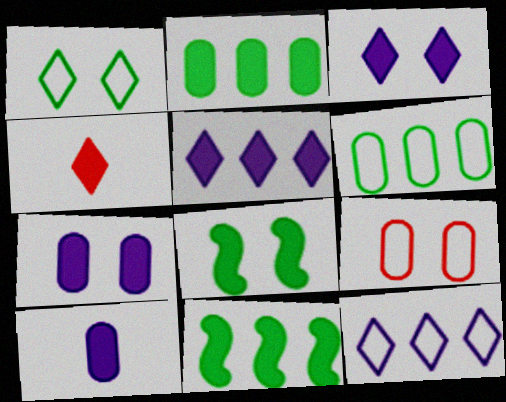[[4, 7, 11]]